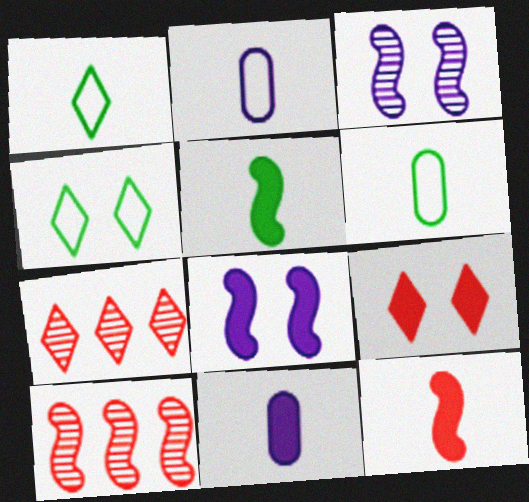[[4, 10, 11], 
[6, 7, 8]]